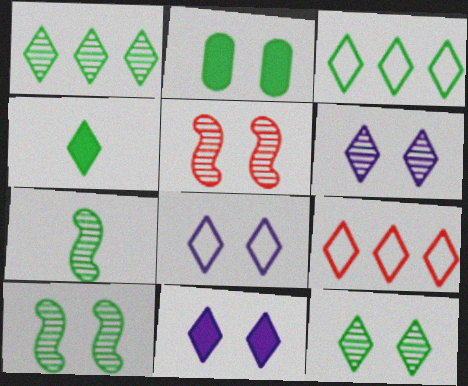[[2, 3, 7], 
[2, 5, 8], 
[3, 4, 12], 
[4, 6, 9], 
[6, 8, 11]]